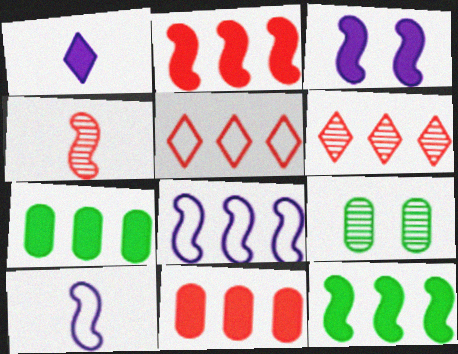[[6, 7, 8]]